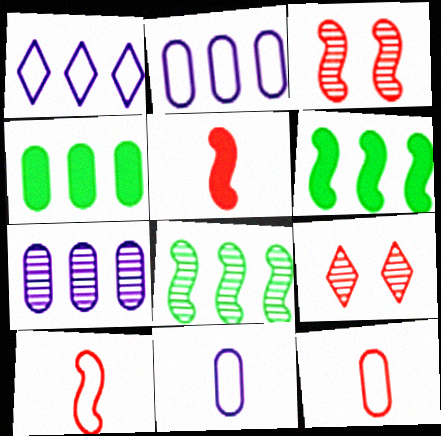[[6, 9, 11]]